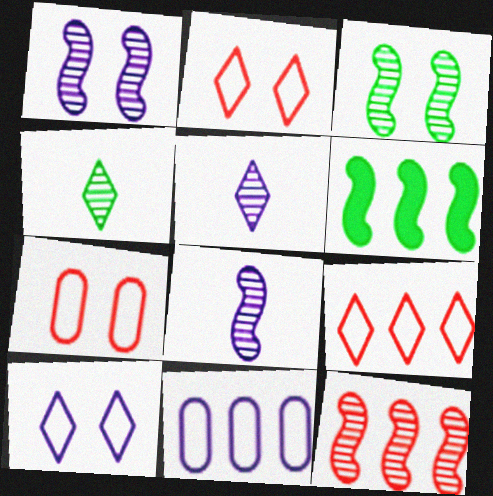[[3, 8, 12], 
[5, 6, 7]]